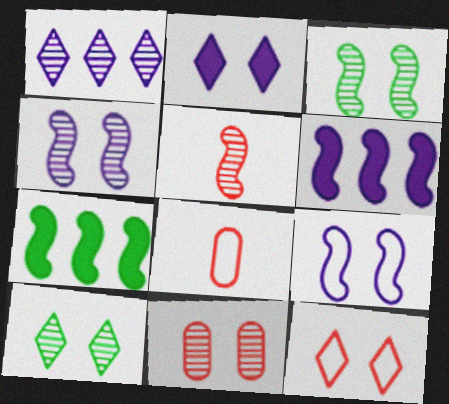[[2, 10, 12], 
[4, 10, 11], 
[5, 7, 9], 
[6, 8, 10]]